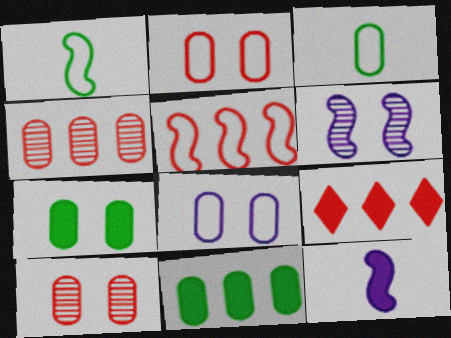[[3, 6, 9], 
[4, 5, 9], 
[7, 8, 10], 
[7, 9, 12]]